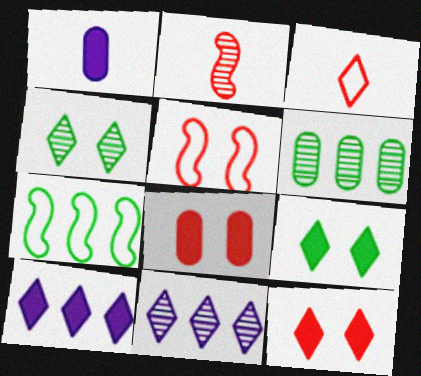[[3, 4, 10], 
[3, 9, 11]]